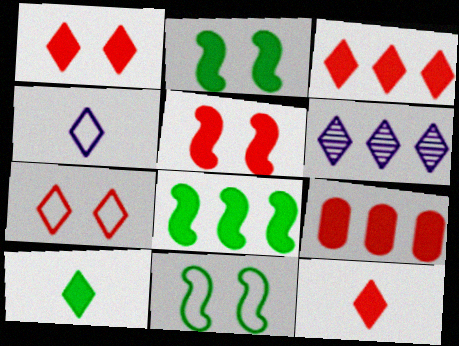[[1, 3, 12], 
[5, 9, 12], 
[6, 7, 10]]